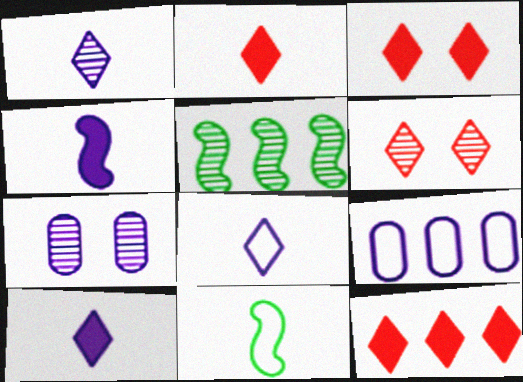[[1, 8, 10], 
[2, 3, 12], 
[5, 9, 12], 
[7, 11, 12]]